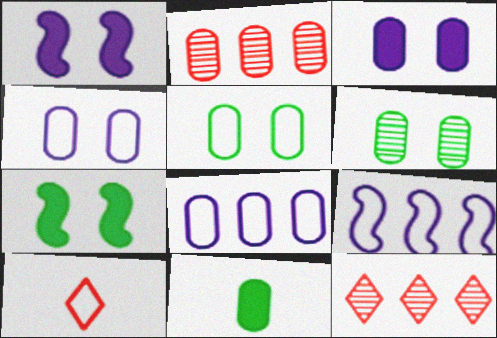[[2, 4, 11], 
[5, 9, 10]]